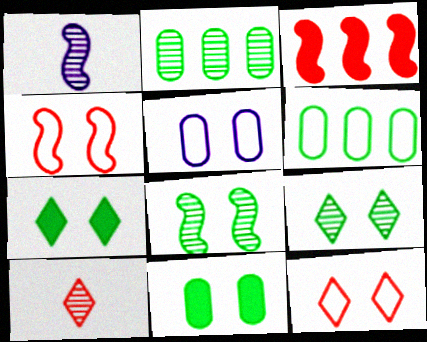[]